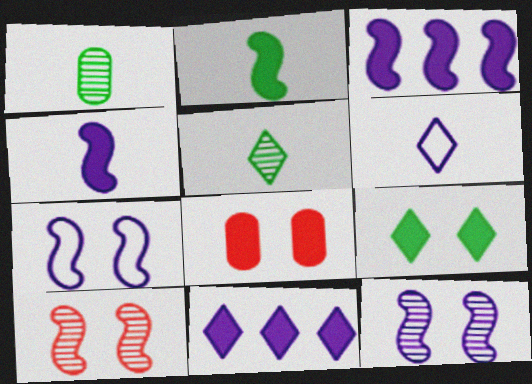[[2, 8, 11]]